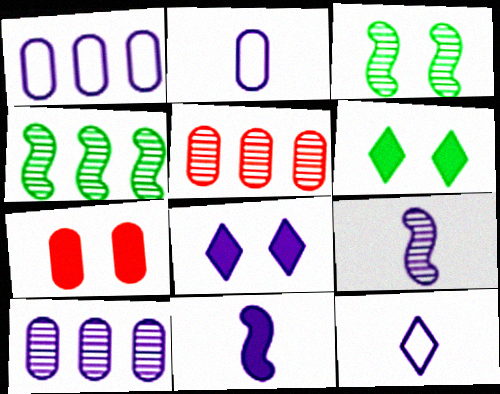[[1, 8, 9], 
[4, 7, 12]]